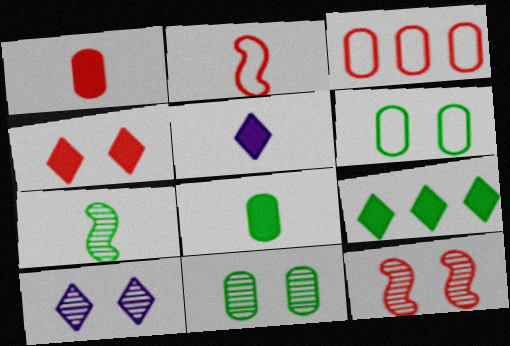[[4, 5, 9], 
[6, 7, 9], 
[10, 11, 12]]